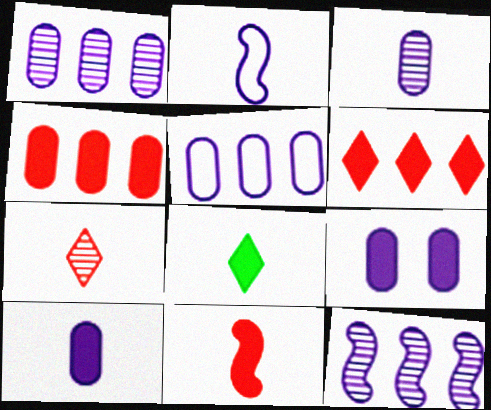[[3, 5, 9], 
[8, 10, 11]]